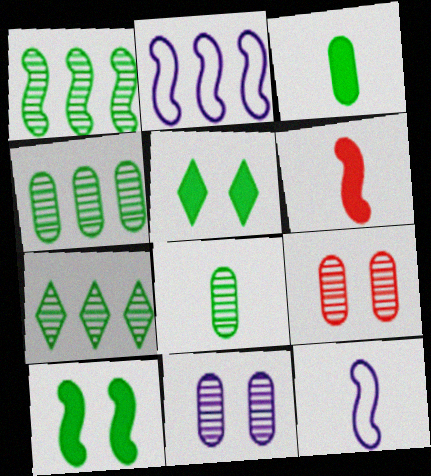[[1, 4, 7]]